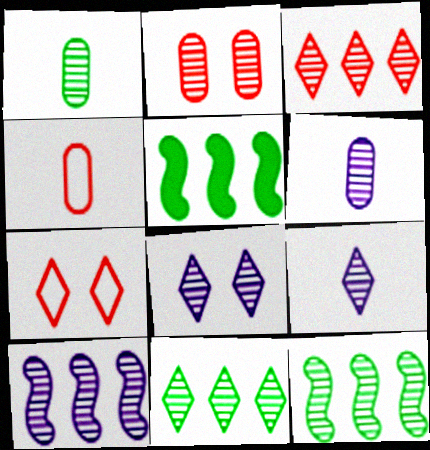[[2, 9, 12], 
[4, 5, 8], 
[5, 6, 7], 
[6, 8, 10]]